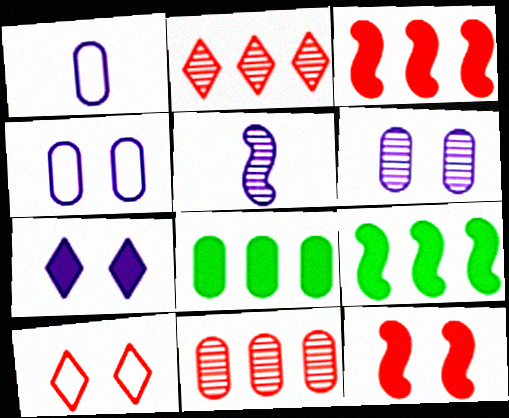[[5, 8, 10]]